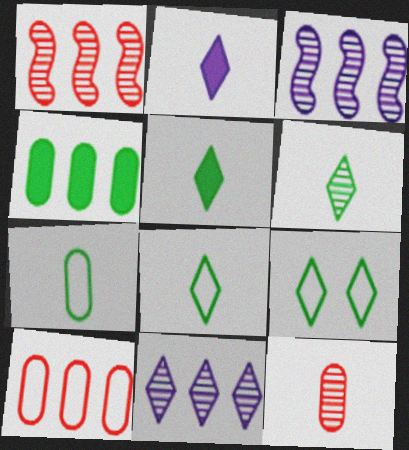[[5, 6, 8]]